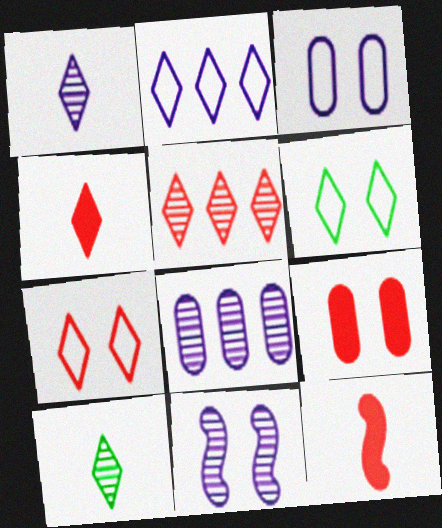[[1, 8, 11], 
[4, 5, 7], 
[6, 8, 12], 
[6, 9, 11]]